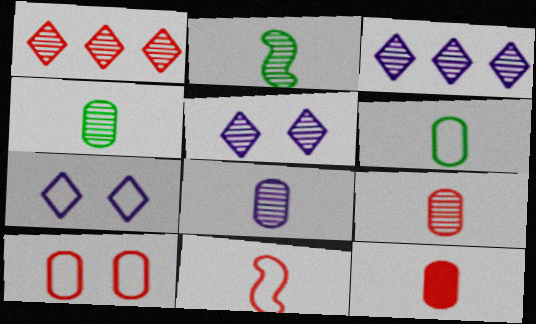[[4, 8, 9], 
[6, 8, 12]]